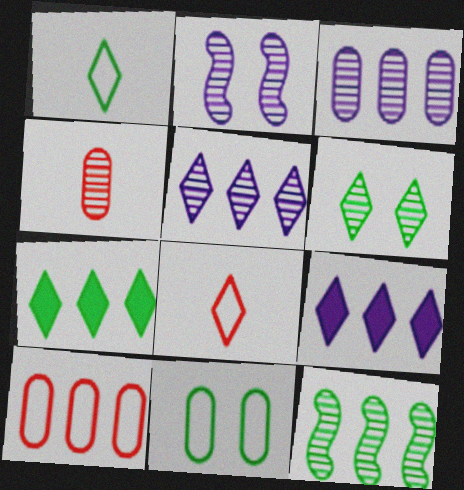[[1, 6, 7], 
[6, 8, 9], 
[9, 10, 12]]